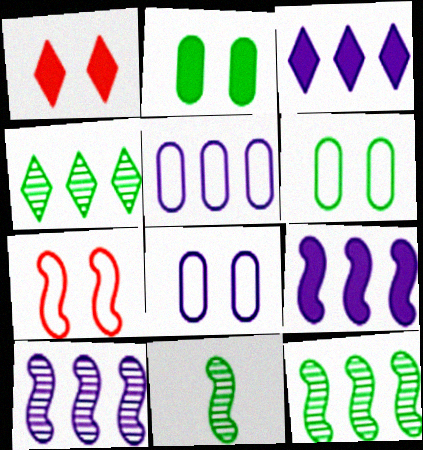[[1, 5, 11], 
[3, 5, 10], 
[7, 9, 11]]